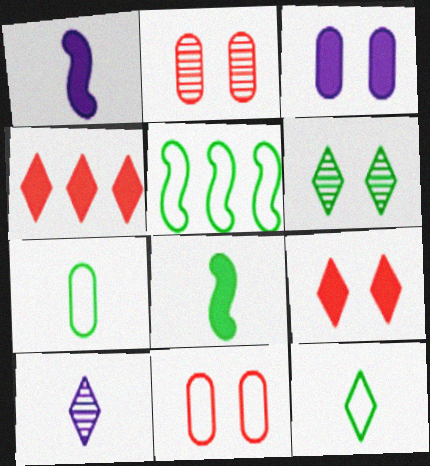[[3, 4, 8]]